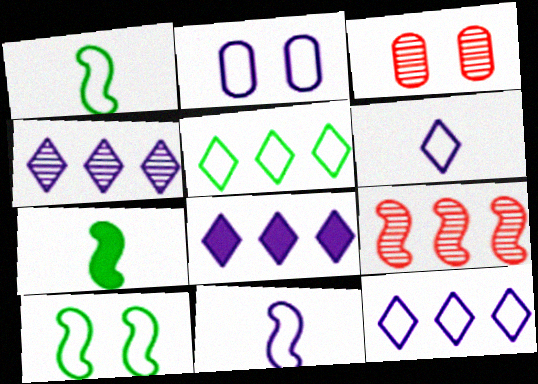[[1, 3, 8], 
[2, 11, 12], 
[3, 7, 12], 
[4, 8, 12]]